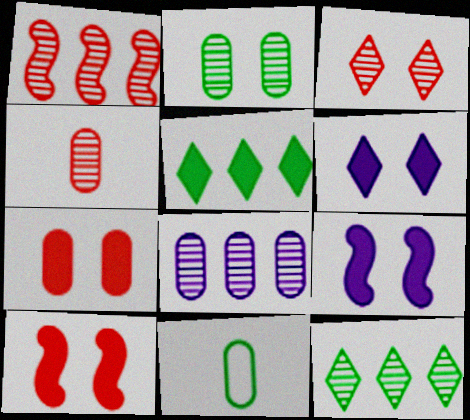[[1, 3, 4], 
[1, 6, 11], 
[1, 8, 12], 
[2, 4, 8], 
[7, 8, 11]]